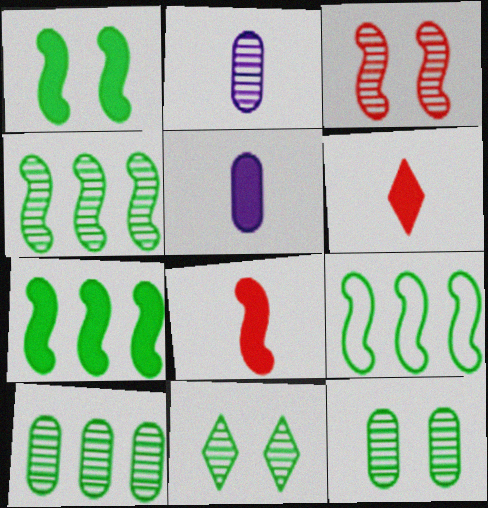[[4, 7, 9]]